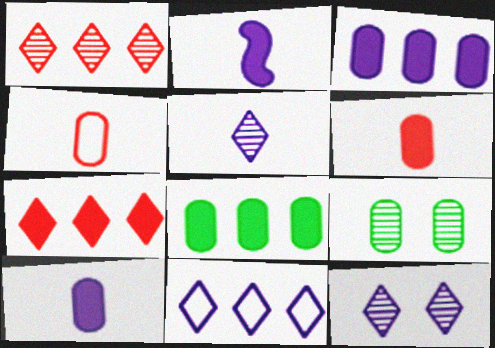[[3, 4, 9]]